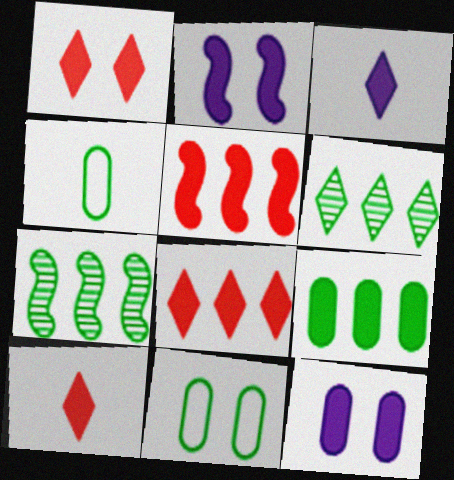[[1, 8, 10], 
[2, 9, 10]]